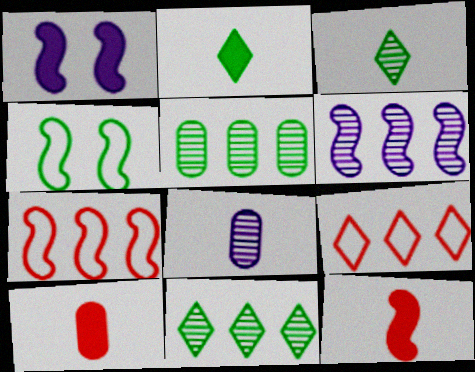[[2, 4, 5], 
[4, 6, 12]]